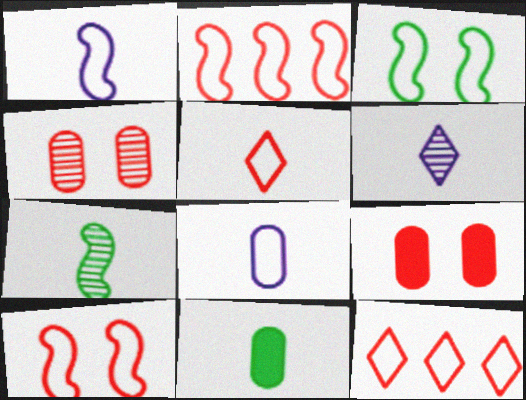[[1, 2, 3], 
[3, 8, 12]]